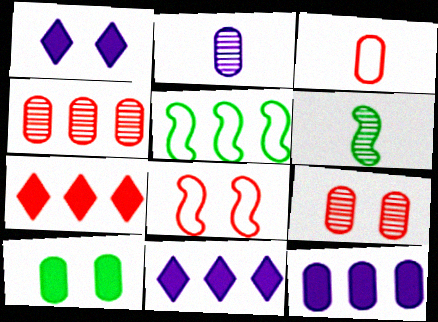[[4, 5, 11]]